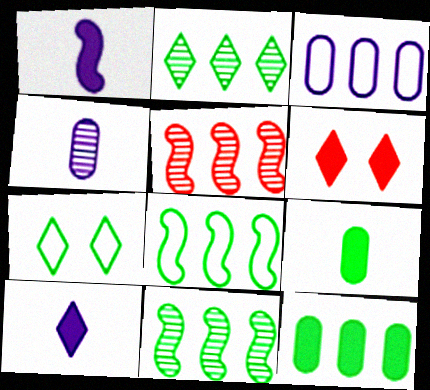[[1, 6, 12], 
[2, 8, 12], 
[4, 6, 8], 
[7, 9, 11]]